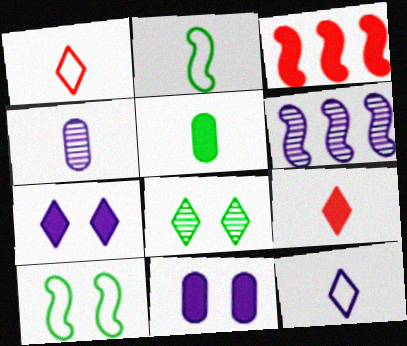[[2, 4, 9], 
[3, 5, 7], 
[6, 11, 12]]